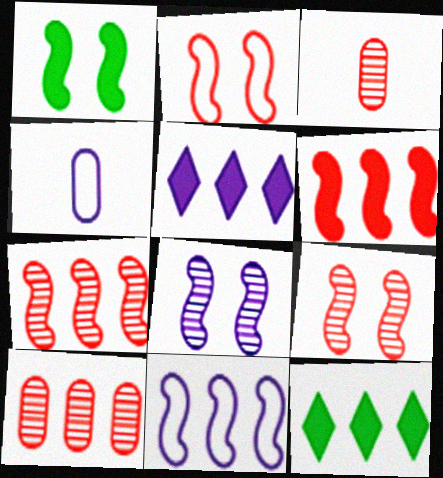[[1, 2, 8], 
[4, 5, 8], 
[4, 9, 12], 
[10, 11, 12]]